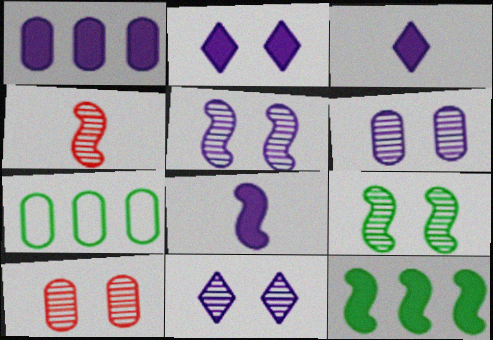[[1, 2, 8], 
[2, 4, 7], 
[5, 6, 11], 
[9, 10, 11]]